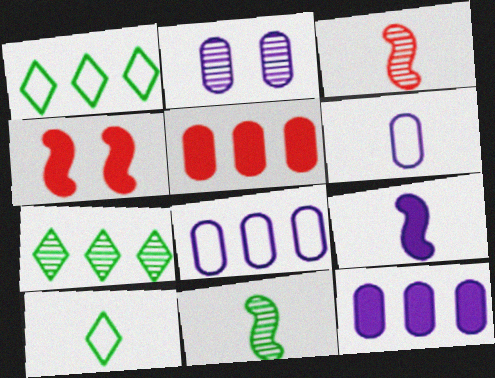[[2, 3, 7], 
[2, 6, 12], 
[4, 6, 7]]